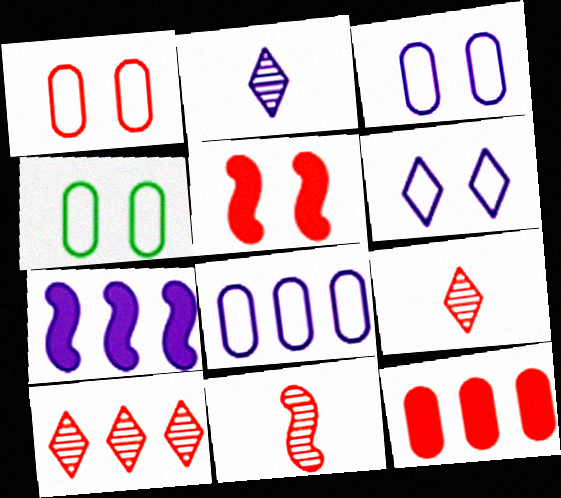[[1, 3, 4], 
[2, 3, 7], 
[4, 7, 9]]